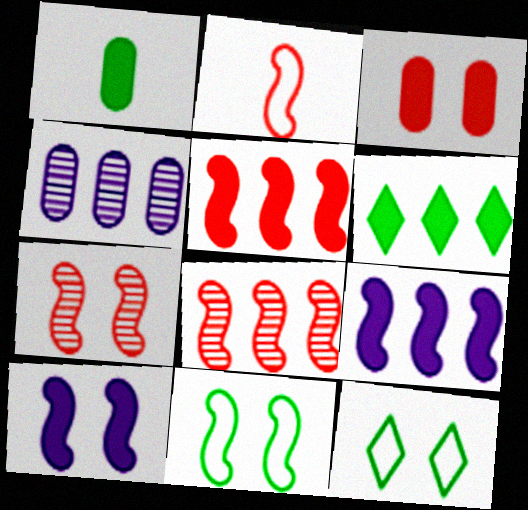[[2, 5, 7], 
[7, 10, 11]]